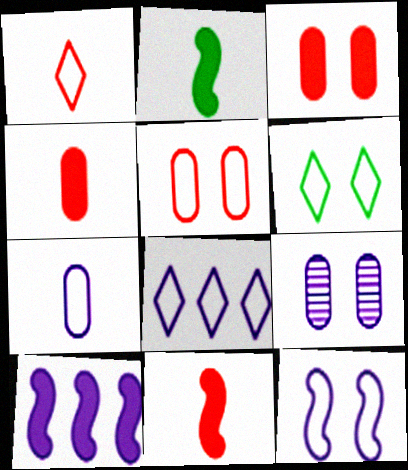[[1, 6, 8], 
[5, 6, 12], 
[7, 8, 12]]